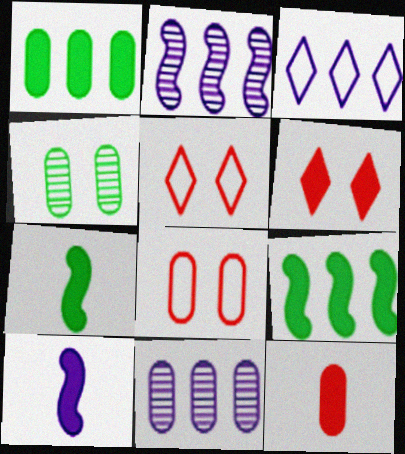[[1, 6, 10], 
[5, 7, 11]]